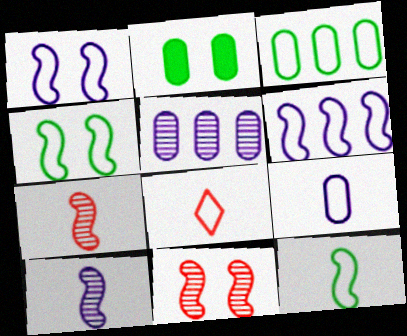[[1, 3, 8], 
[8, 9, 12]]